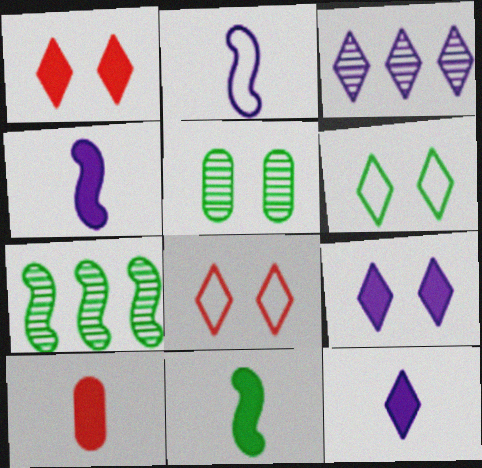[[10, 11, 12]]